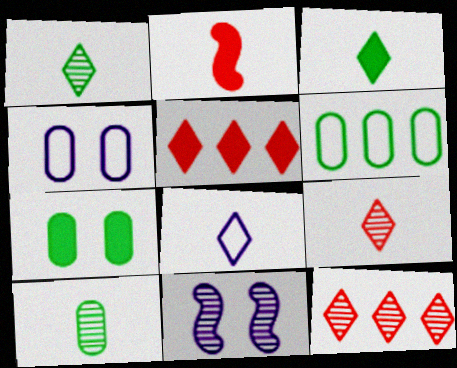[[2, 8, 10], 
[3, 8, 9], 
[6, 7, 10], 
[10, 11, 12]]